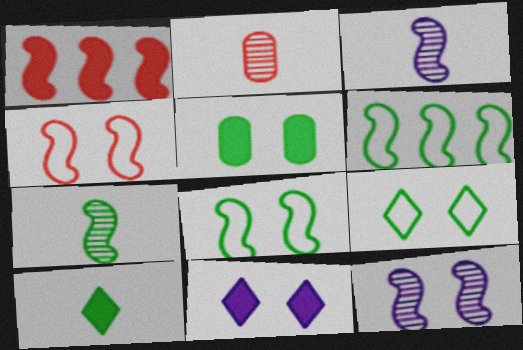[[1, 3, 8], 
[2, 6, 11]]